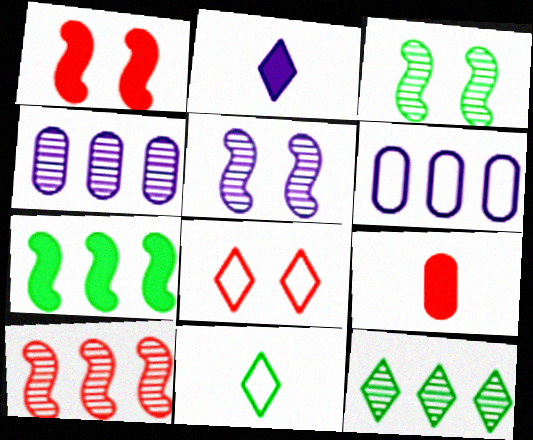[[1, 4, 11], 
[2, 5, 6], 
[2, 8, 12], 
[4, 10, 12], 
[8, 9, 10]]